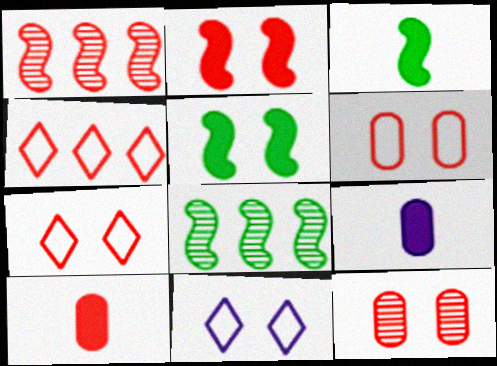[[1, 7, 10], 
[2, 7, 12], 
[5, 11, 12], 
[7, 8, 9], 
[8, 10, 11]]